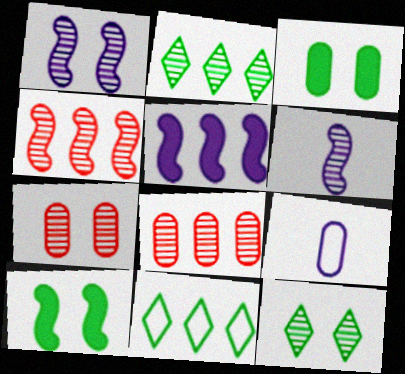[[1, 7, 12], 
[2, 6, 7], 
[3, 8, 9], 
[5, 8, 11], 
[6, 8, 12]]